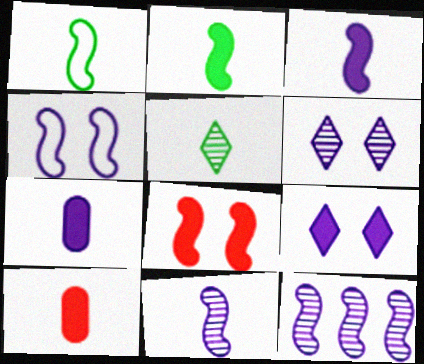[[1, 8, 12], 
[3, 4, 12]]